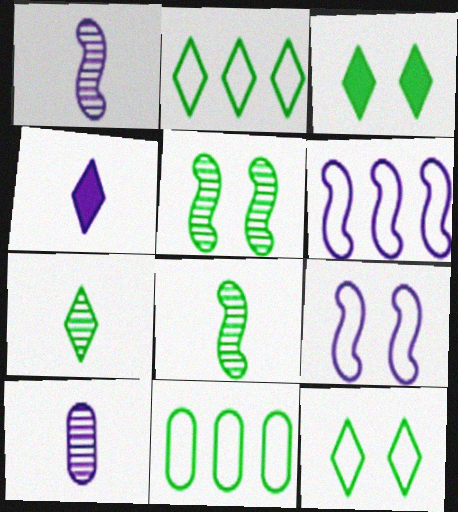[[2, 3, 7], 
[3, 8, 11]]